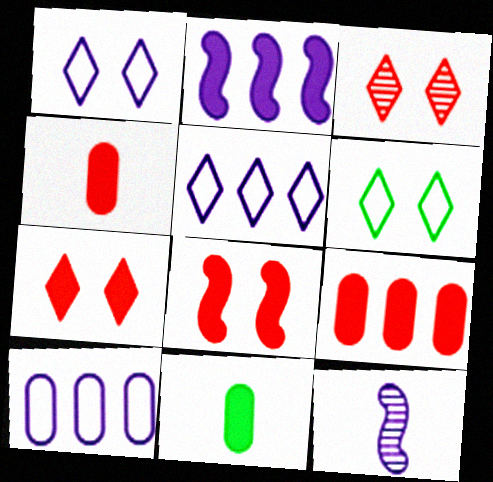[[2, 7, 11], 
[6, 9, 12]]